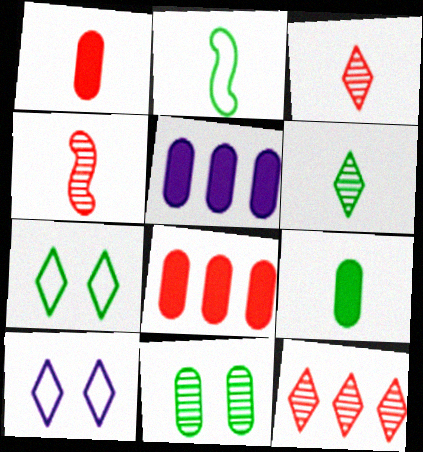[[2, 6, 9], 
[4, 5, 7]]